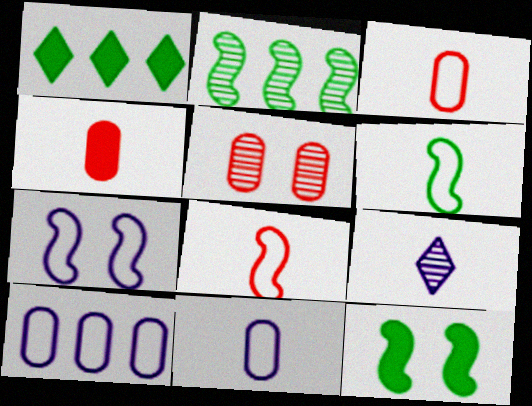[[2, 5, 9], 
[2, 6, 12], 
[4, 6, 9]]